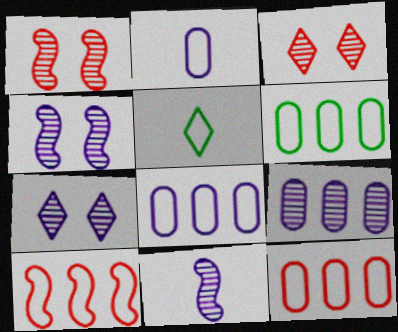[[6, 8, 12], 
[7, 9, 11]]